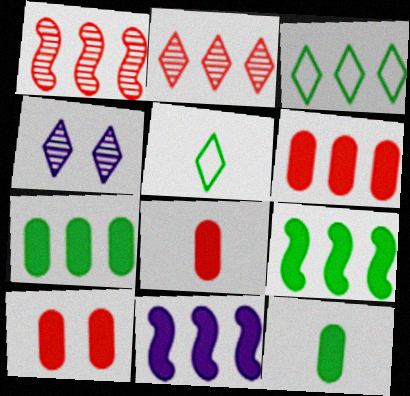[[6, 8, 10]]